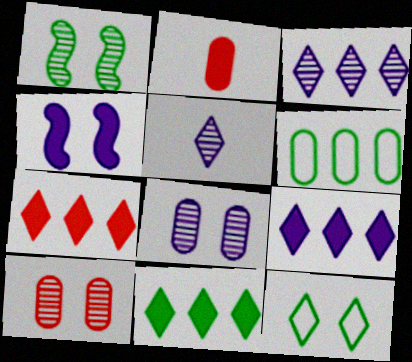[[2, 4, 11], 
[2, 6, 8], 
[4, 10, 12], 
[5, 7, 12], 
[7, 9, 11]]